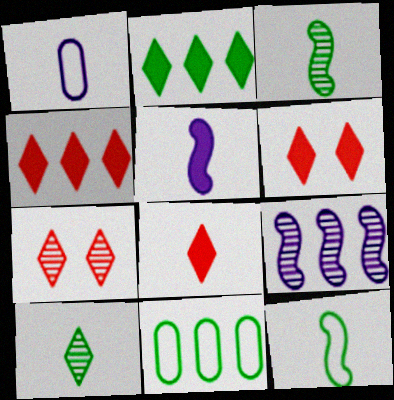[[1, 3, 8], 
[4, 6, 8], 
[4, 9, 11], 
[5, 7, 11]]